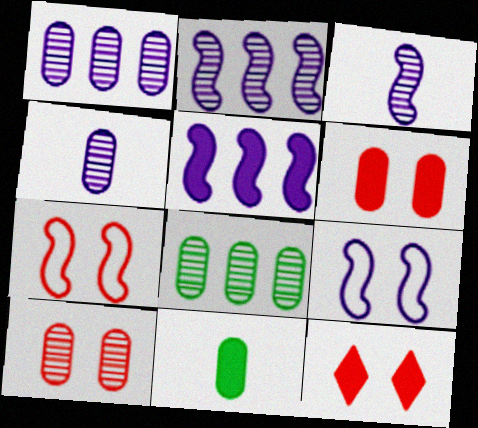[[3, 5, 9], 
[4, 8, 10], 
[5, 11, 12], 
[7, 10, 12]]